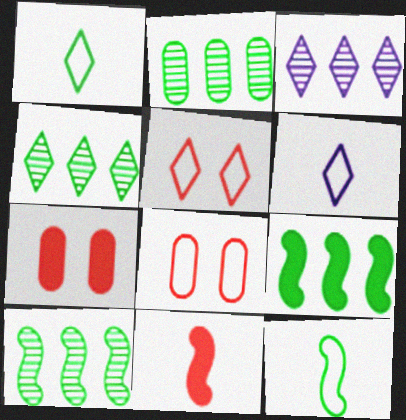[[2, 4, 10], 
[3, 7, 12], 
[6, 7, 10]]